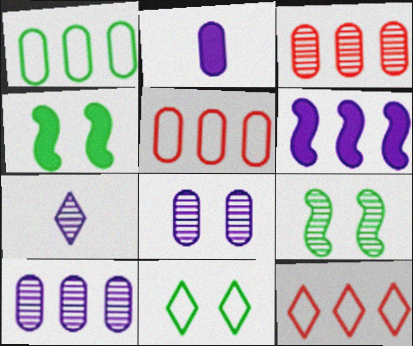[[2, 9, 12], 
[3, 7, 9], 
[4, 5, 7]]